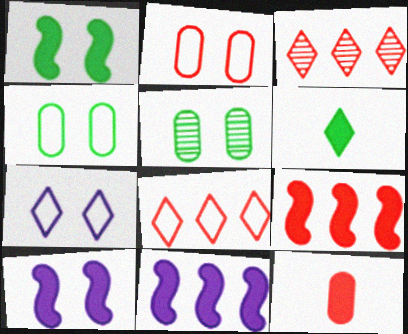[[3, 6, 7]]